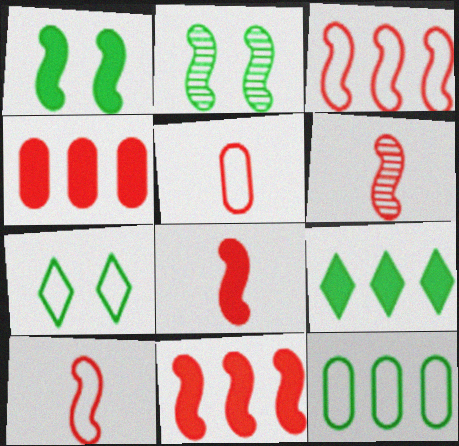[[6, 8, 10]]